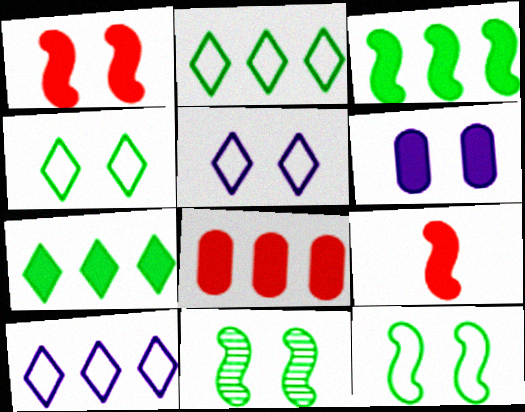[[6, 7, 9]]